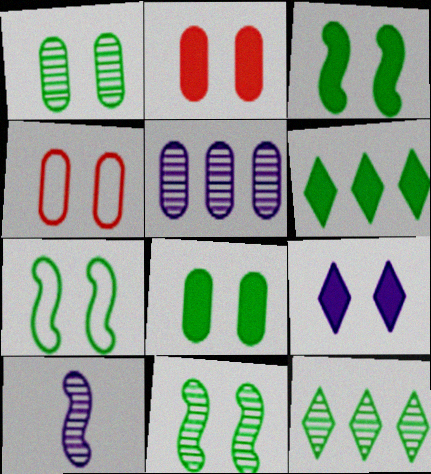[[2, 3, 9], 
[3, 7, 11], 
[4, 6, 10], 
[4, 9, 11]]